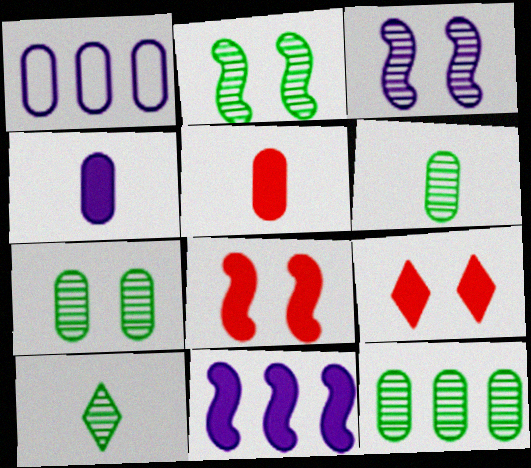[[1, 5, 7], 
[1, 8, 10], 
[2, 10, 12], 
[6, 7, 12]]